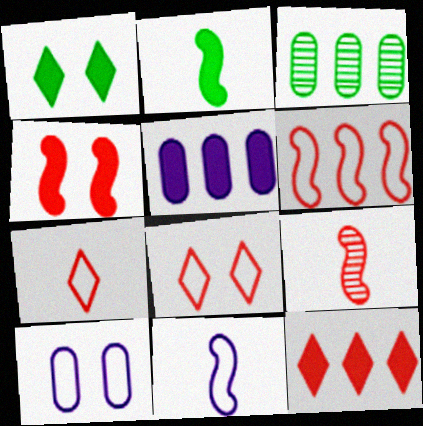[[2, 9, 11], 
[4, 6, 9]]